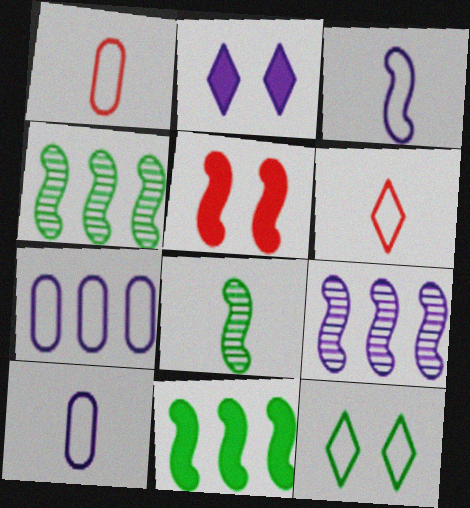[[1, 2, 4], 
[2, 9, 10], 
[3, 4, 5]]